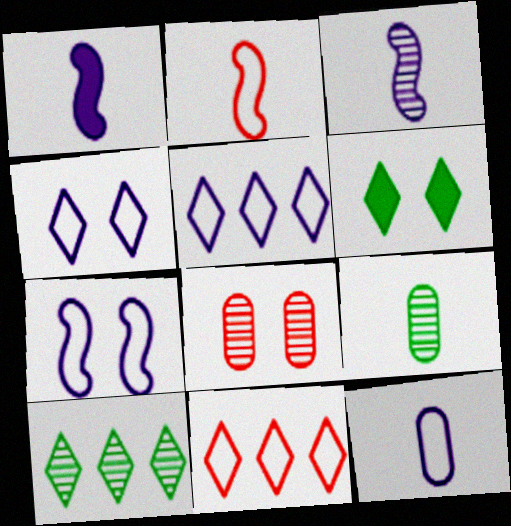[[3, 8, 10], 
[5, 7, 12], 
[6, 7, 8]]